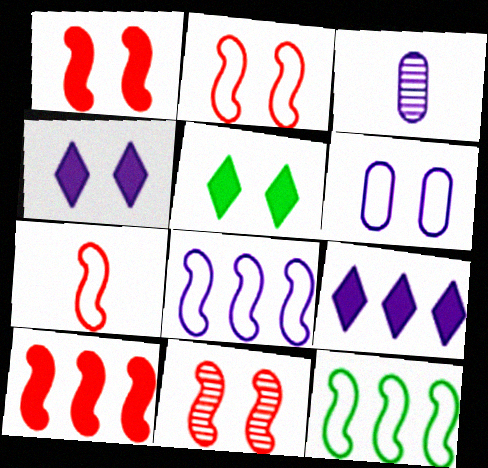[[1, 2, 11], 
[3, 4, 8], 
[5, 6, 11], 
[7, 10, 11]]